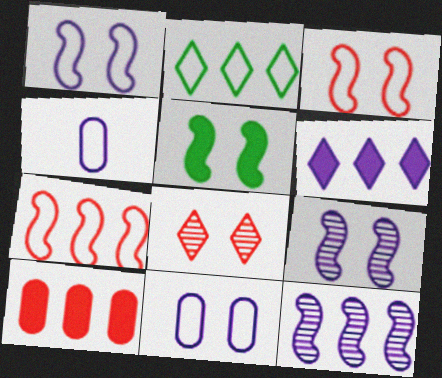[[2, 3, 4], 
[2, 10, 12], 
[3, 5, 9], 
[4, 6, 9], 
[5, 8, 11]]